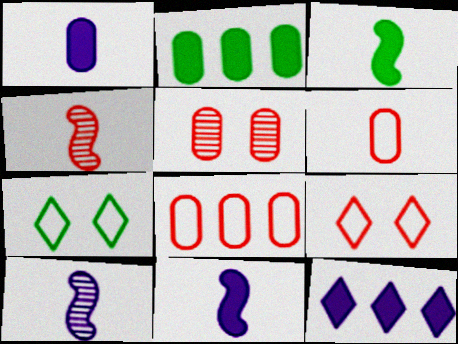[[2, 9, 10]]